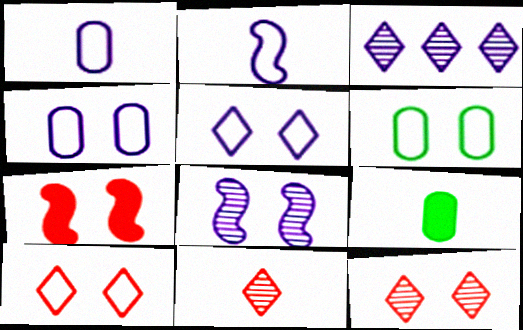[[2, 9, 11]]